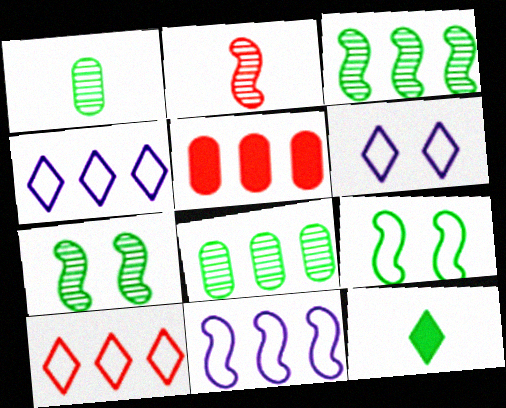[[3, 4, 5], 
[8, 9, 12]]